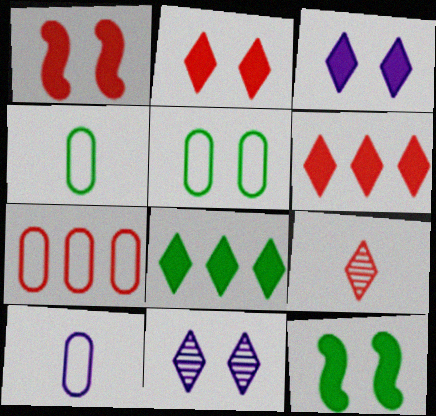[[1, 5, 11], 
[1, 7, 9], 
[5, 7, 10]]